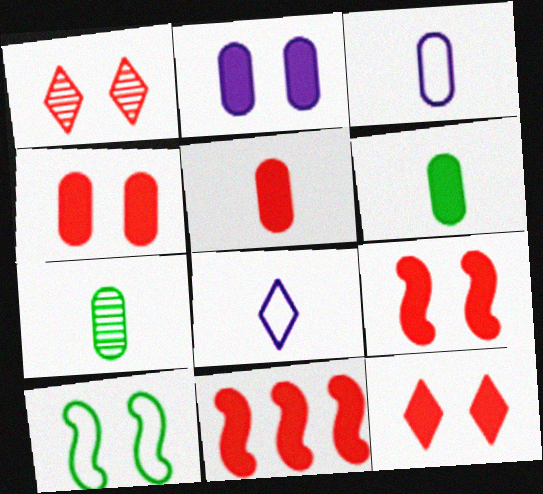[[1, 2, 10], 
[3, 5, 7], 
[4, 9, 12], 
[5, 11, 12]]